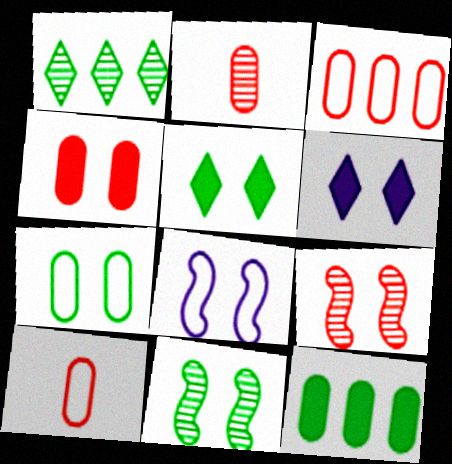[[2, 3, 4], 
[5, 7, 11], 
[6, 7, 9]]